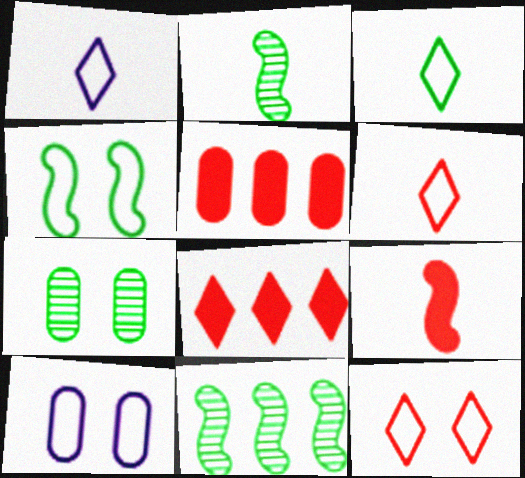[[1, 3, 6], 
[2, 8, 10], 
[4, 10, 12]]